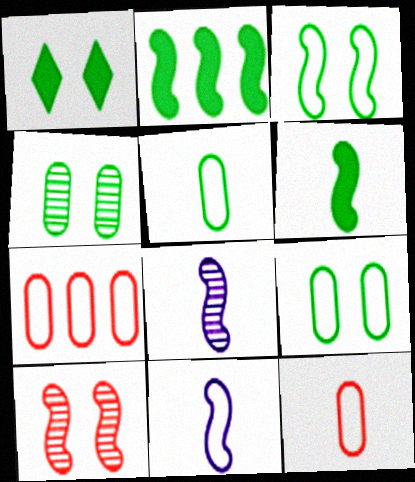[[1, 3, 4], 
[1, 7, 8], 
[2, 10, 11]]